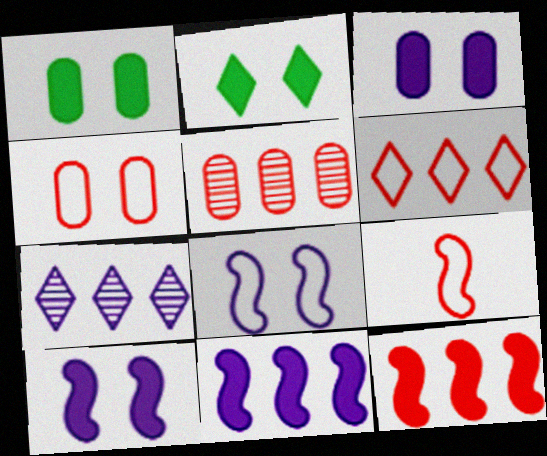[[1, 7, 9], 
[4, 6, 9], 
[5, 6, 12]]